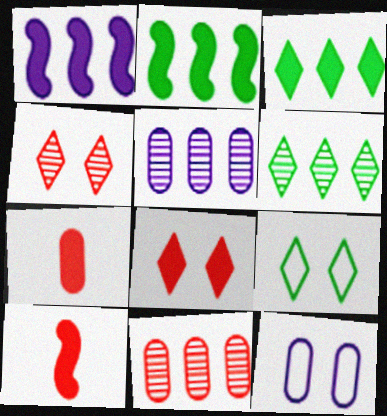[[5, 9, 10], 
[6, 10, 12]]